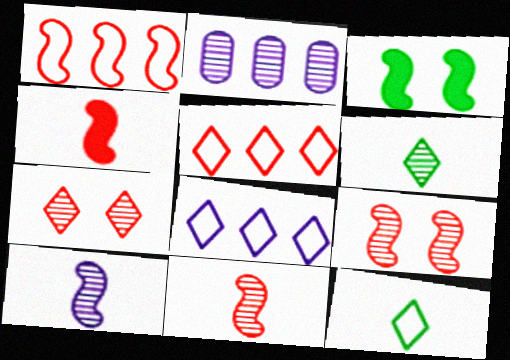[[1, 3, 10], 
[1, 4, 9], 
[2, 6, 9]]